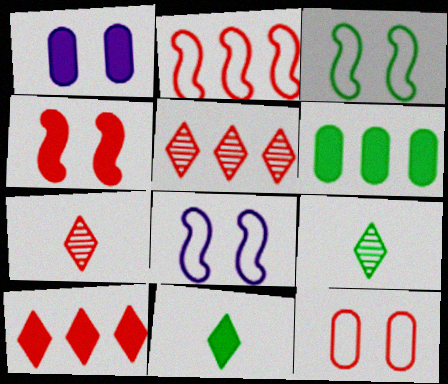[[1, 2, 9], 
[3, 6, 9], 
[6, 7, 8]]